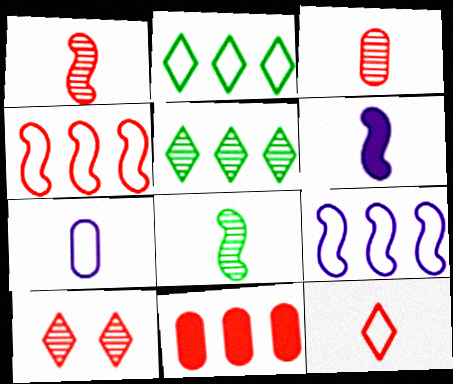[[5, 9, 11]]